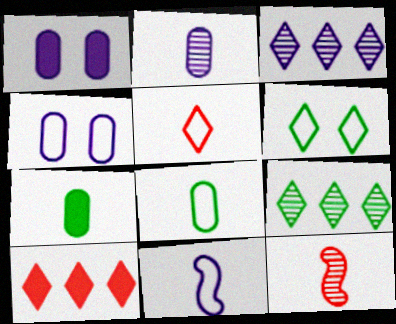[[1, 3, 11], 
[5, 8, 11]]